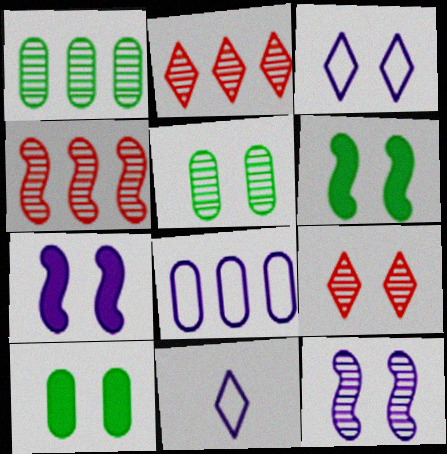[[4, 10, 11], 
[5, 9, 12]]